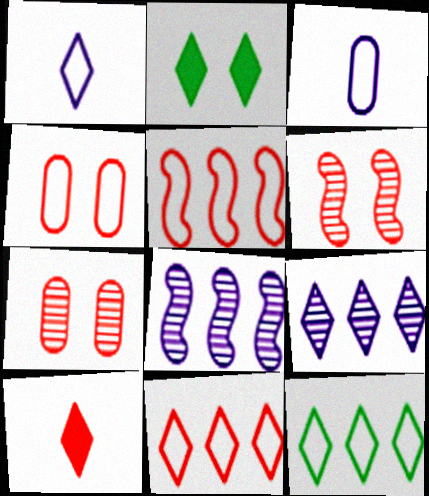[[5, 7, 10]]